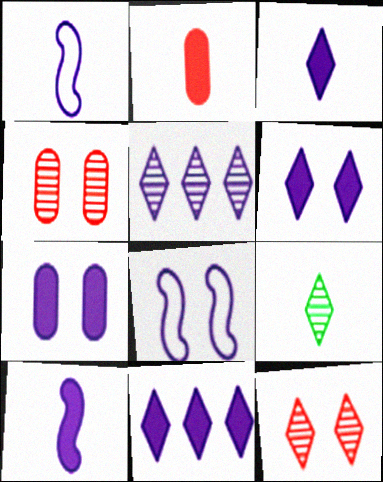[[1, 2, 9], 
[1, 5, 7], 
[3, 6, 11], 
[5, 9, 12], 
[7, 10, 11]]